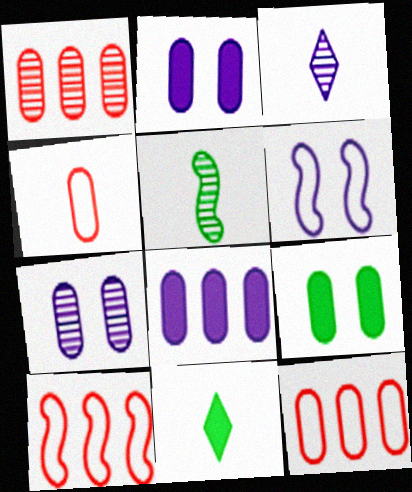[[1, 6, 11], 
[3, 6, 8], 
[3, 9, 10], 
[7, 10, 11]]